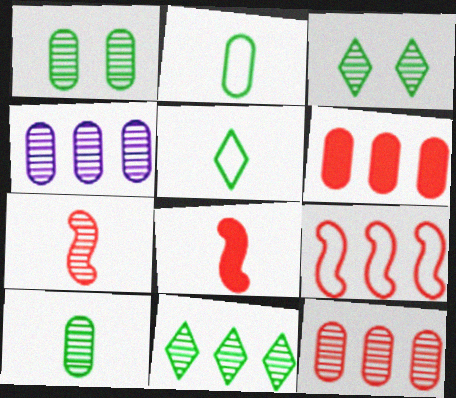[[3, 4, 7]]